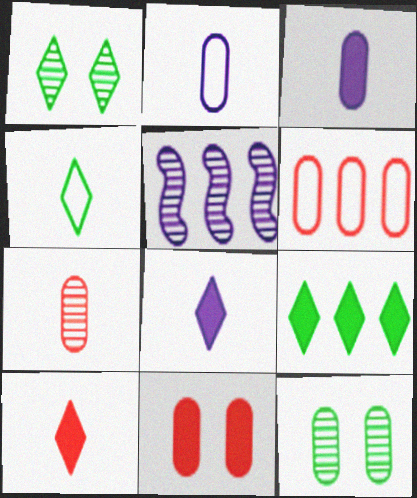[[1, 4, 9], 
[1, 5, 7], 
[3, 6, 12], 
[4, 5, 11], 
[5, 6, 9], 
[6, 7, 11]]